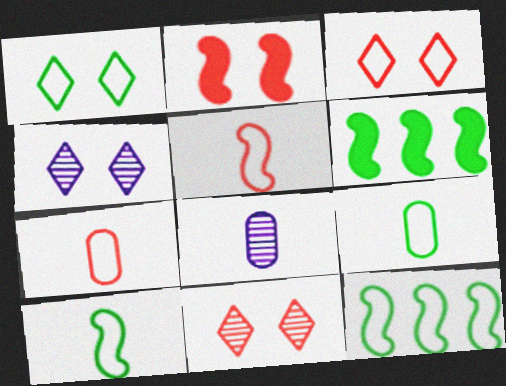[[1, 9, 12], 
[3, 6, 8], 
[4, 6, 7]]